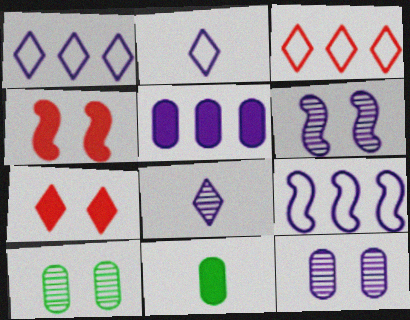[[2, 5, 6], 
[3, 6, 11]]